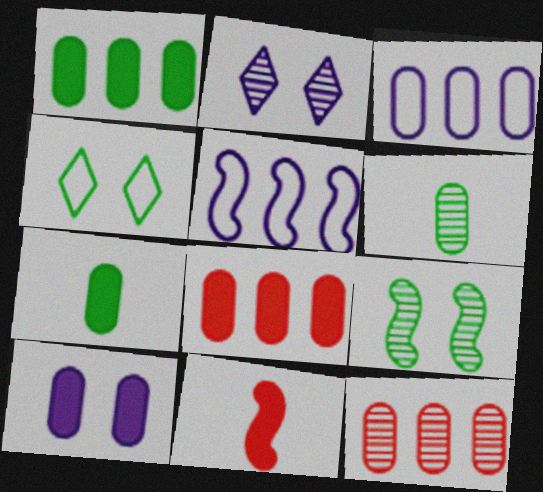[[1, 3, 12], 
[5, 9, 11], 
[7, 8, 10]]